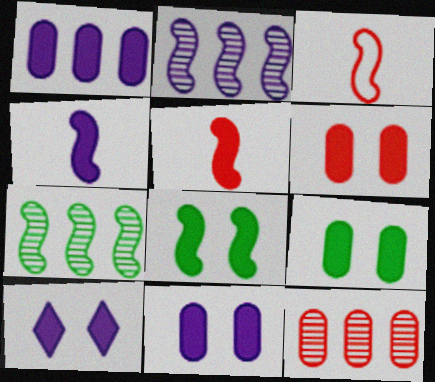[[1, 4, 10], 
[2, 3, 8], 
[6, 8, 10], 
[6, 9, 11]]